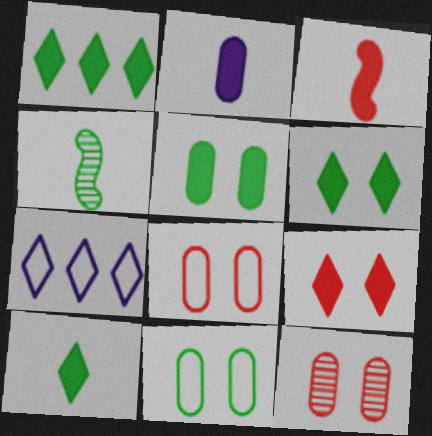[[1, 4, 11], 
[1, 6, 10], 
[2, 3, 10]]